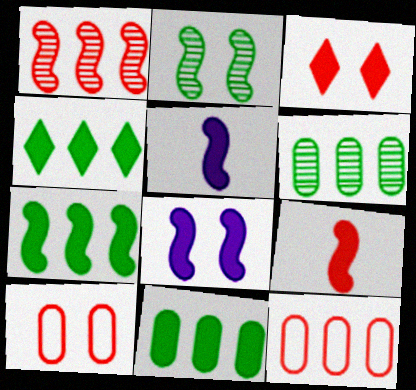[[3, 5, 11], 
[4, 7, 11], 
[7, 8, 9]]